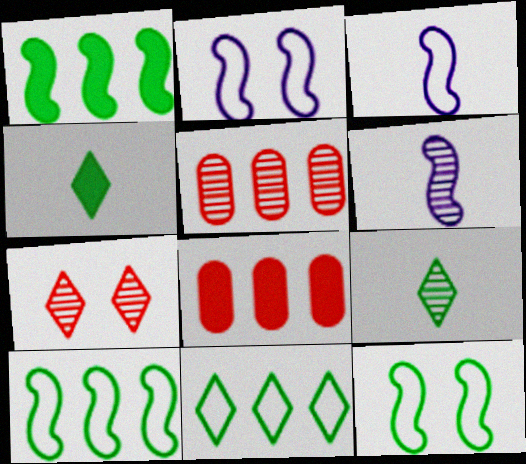[[2, 4, 5], 
[2, 8, 9]]